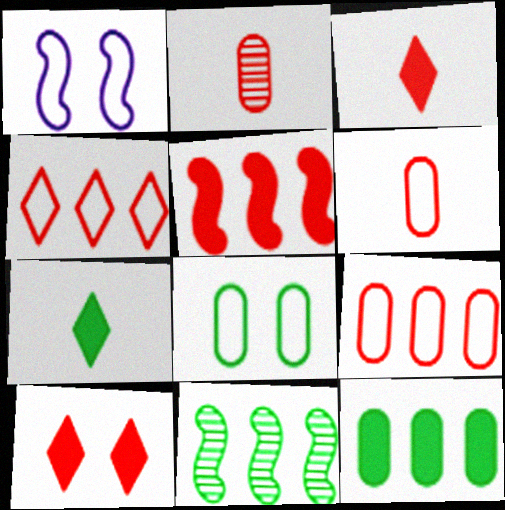[[7, 8, 11]]